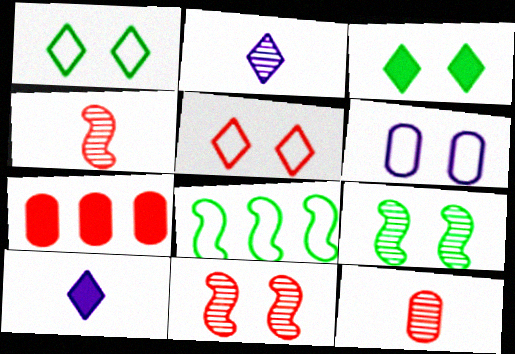[[3, 6, 11], 
[4, 5, 7]]